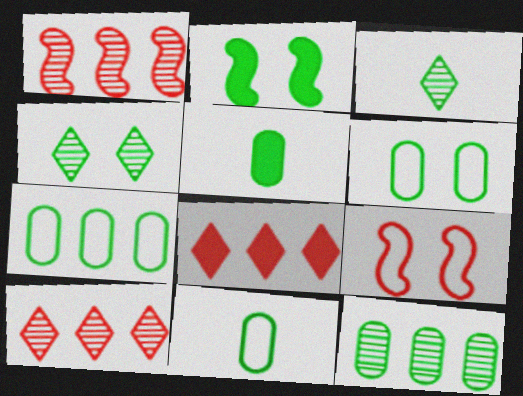[[2, 3, 7], 
[2, 4, 6], 
[5, 6, 12], 
[6, 7, 11]]